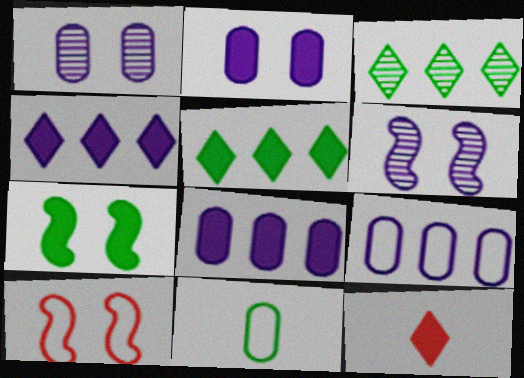[[3, 7, 11], 
[6, 7, 10], 
[7, 8, 12]]